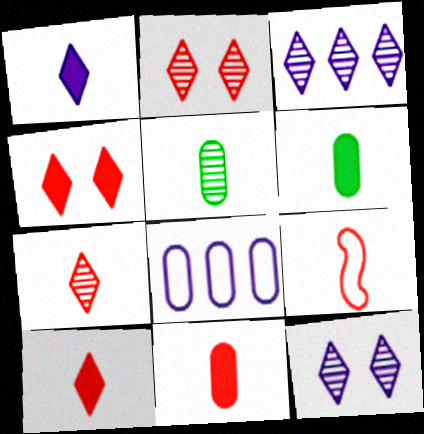[[1, 5, 9], 
[7, 9, 11]]